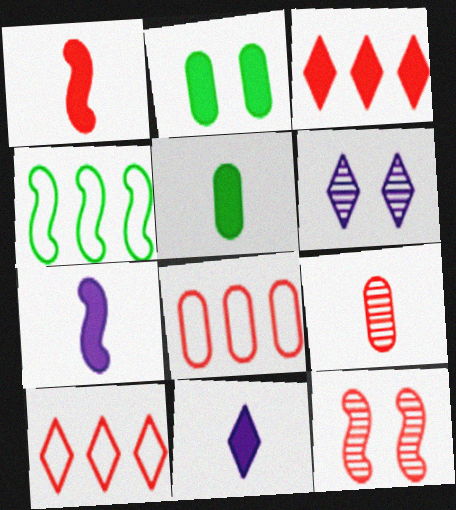[[1, 5, 11], 
[2, 3, 7], 
[4, 7, 12]]